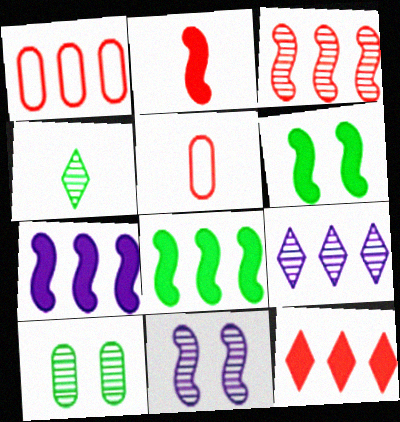[[1, 3, 12], 
[1, 8, 9], 
[2, 6, 7], 
[5, 6, 9]]